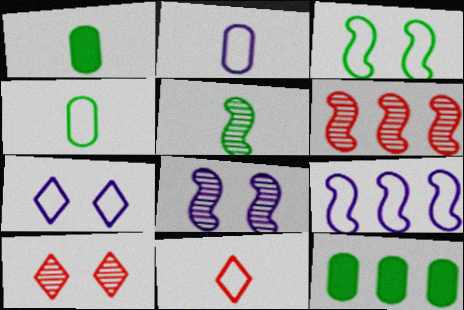[[1, 6, 7], 
[1, 9, 10], 
[2, 7, 9], 
[5, 6, 8], 
[8, 11, 12]]